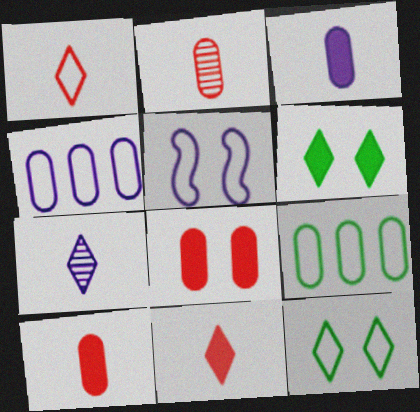[[1, 5, 9]]